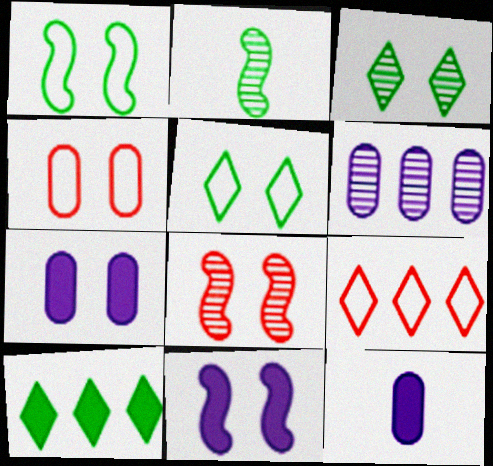[[1, 8, 11], 
[2, 7, 9], 
[3, 4, 11], 
[5, 7, 8]]